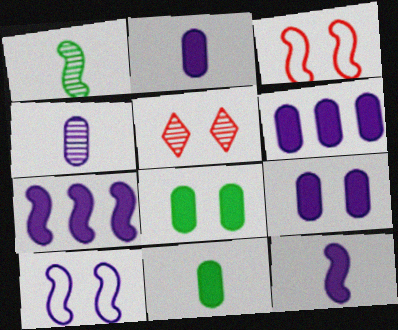[[1, 3, 7], 
[2, 6, 9], 
[5, 8, 10]]